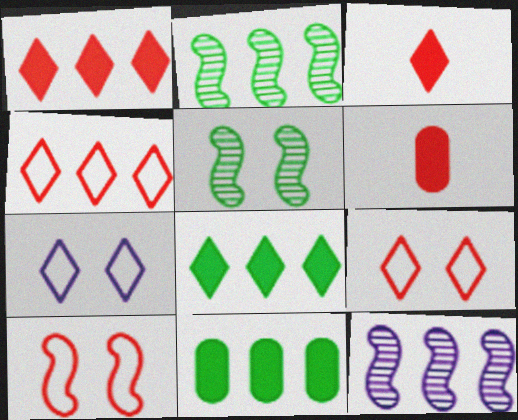[[2, 6, 7], 
[4, 11, 12]]